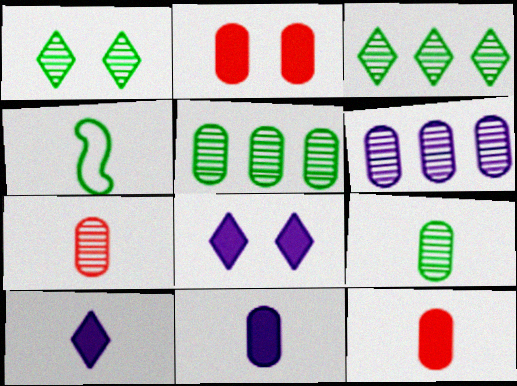[[4, 7, 10]]